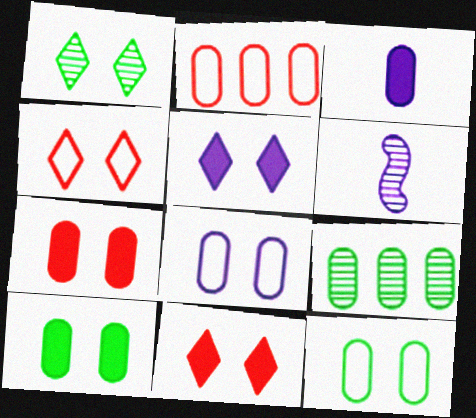[[1, 4, 5]]